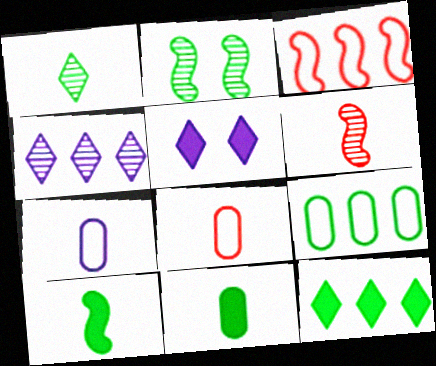[[5, 6, 9]]